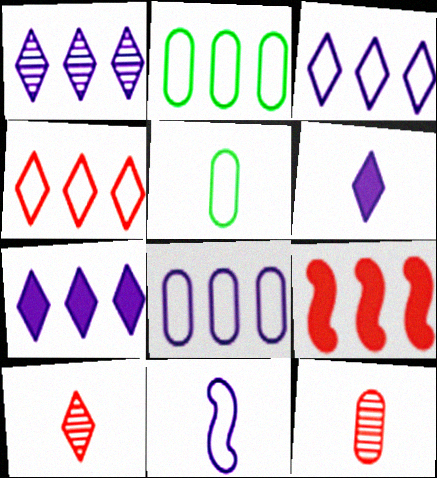[[1, 2, 9], 
[1, 3, 7]]